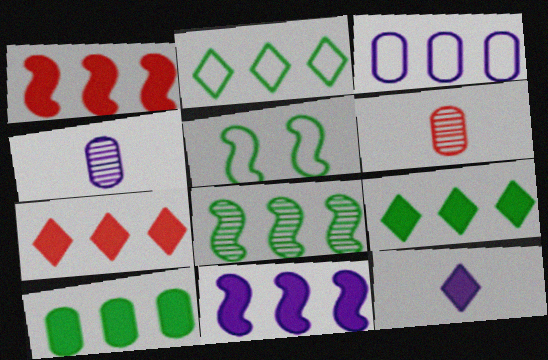[[2, 8, 10], 
[3, 7, 8], 
[4, 5, 7], 
[7, 10, 11]]